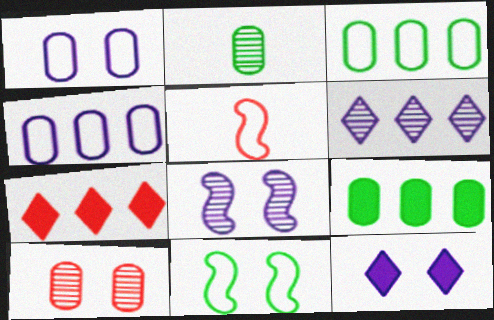[[1, 8, 12], 
[5, 7, 10], 
[10, 11, 12]]